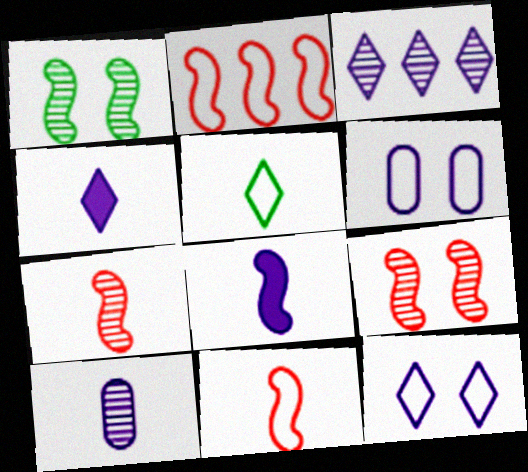[[1, 2, 8], 
[2, 5, 6], 
[3, 4, 12], 
[3, 6, 8]]